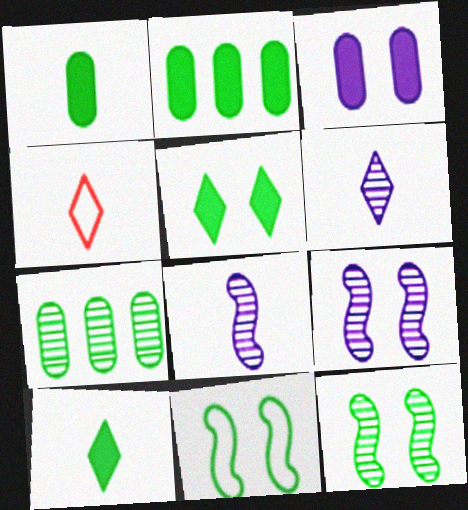[[1, 4, 8], 
[2, 4, 9], 
[4, 6, 10], 
[7, 10, 11]]